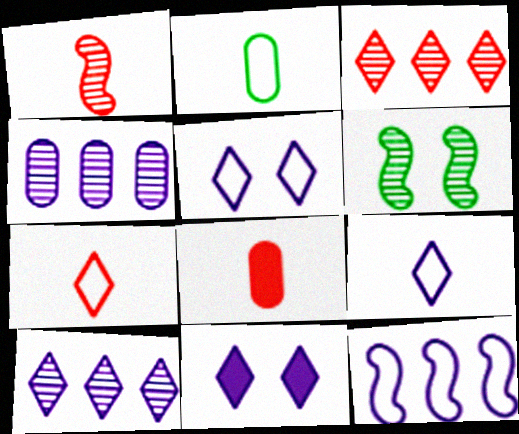[[1, 7, 8], 
[9, 10, 11]]